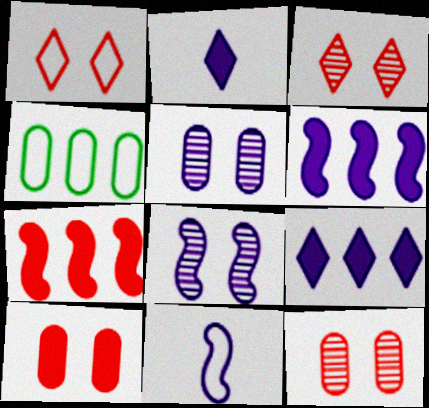[[1, 4, 11], 
[5, 9, 11], 
[6, 8, 11]]